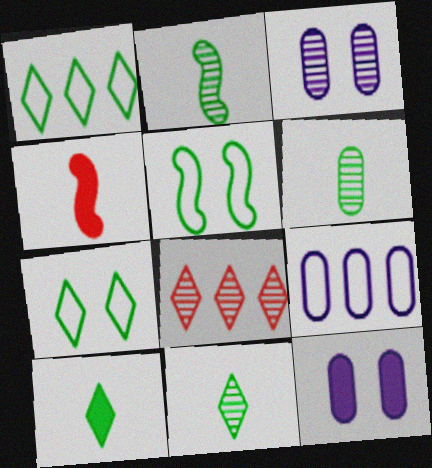[[1, 3, 4], 
[2, 3, 8], 
[2, 6, 11]]